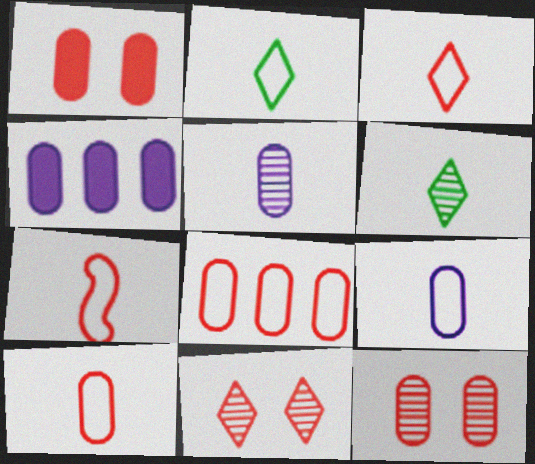[[2, 7, 9], 
[3, 7, 10]]